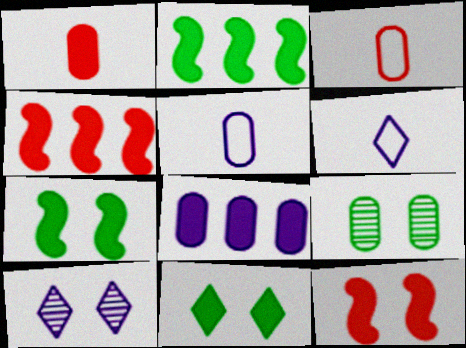[[2, 3, 10], 
[3, 8, 9], 
[4, 6, 9]]